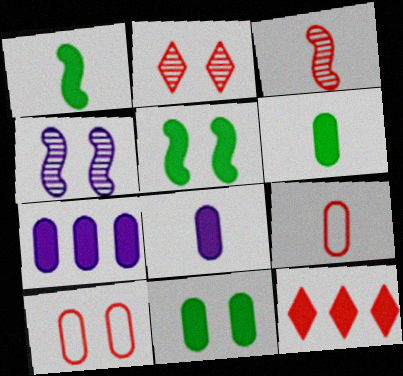[[3, 10, 12], 
[5, 8, 12]]